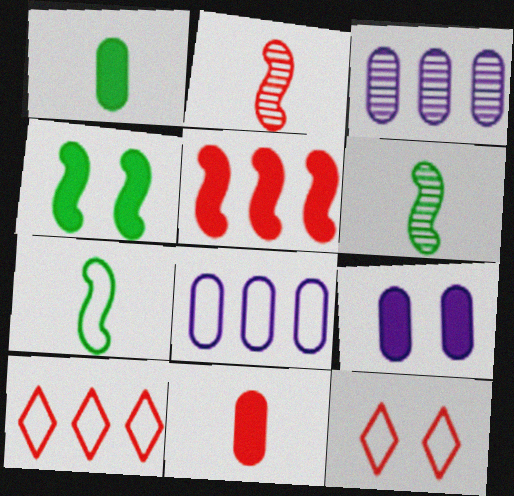[[6, 9, 10], 
[7, 8, 12]]